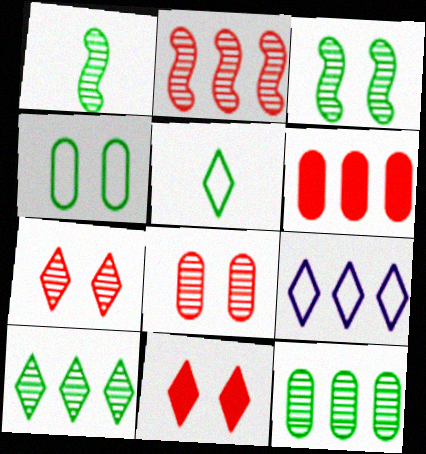[]